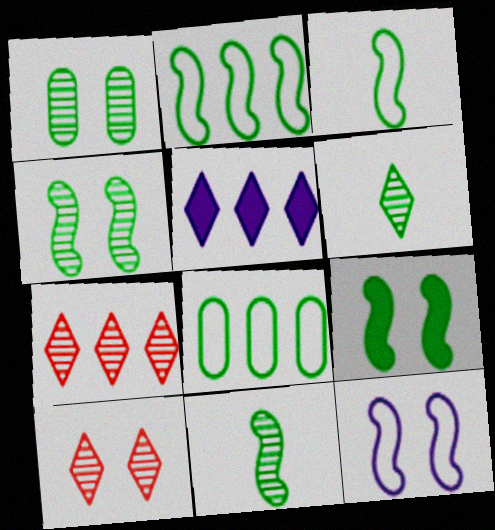[[2, 9, 11], 
[6, 8, 9]]